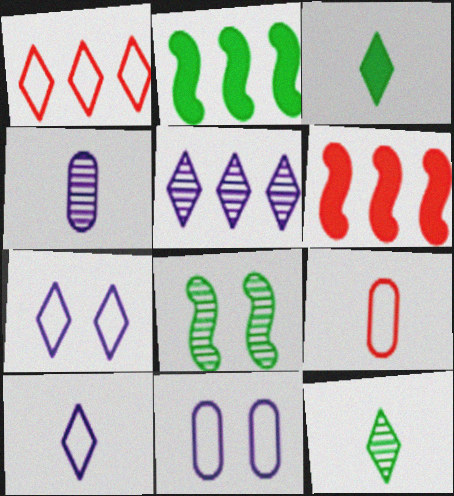[[6, 11, 12]]